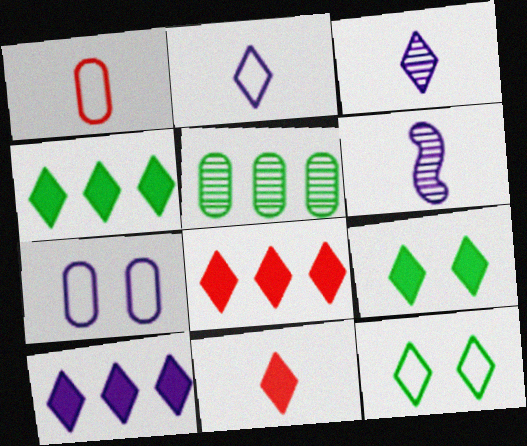[[3, 8, 12], 
[4, 8, 10], 
[6, 7, 10], 
[9, 10, 11]]